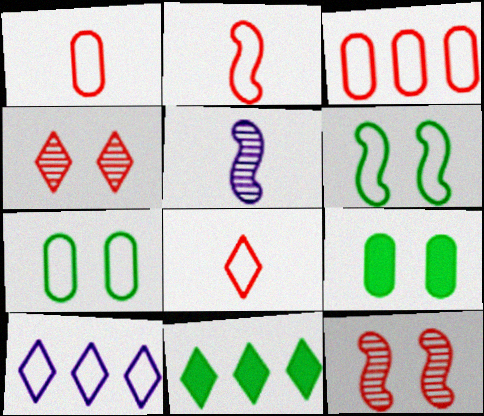[[1, 2, 8], 
[1, 6, 10], 
[2, 7, 10]]